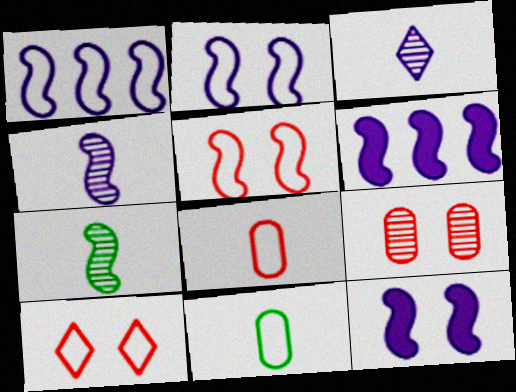[[1, 4, 12], 
[1, 10, 11], 
[2, 4, 6], 
[5, 6, 7]]